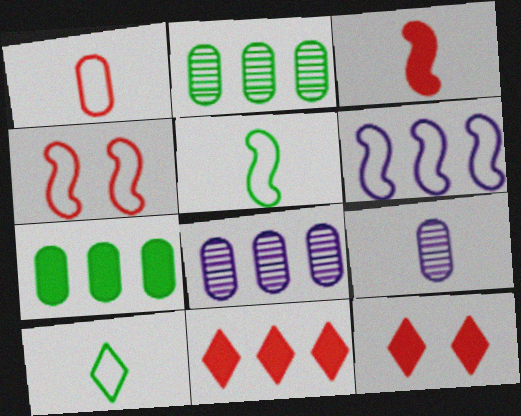[[2, 6, 11], 
[3, 9, 10], 
[4, 5, 6], 
[5, 8, 12]]